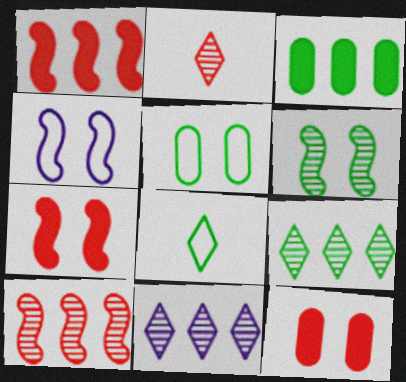[[2, 3, 4], 
[3, 6, 8], 
[4, 6, 7]]